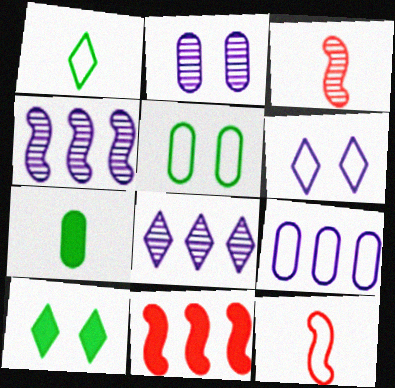[[1, 2, 11], 
[3, 9, 10]]